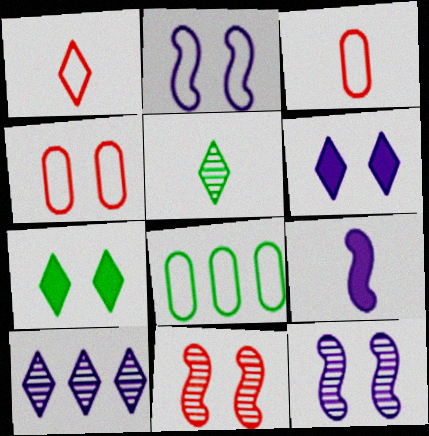[[1, 2, 8], 
[1, 7, 10], 
[3, 5, 9], 
[4, 7, 12]]